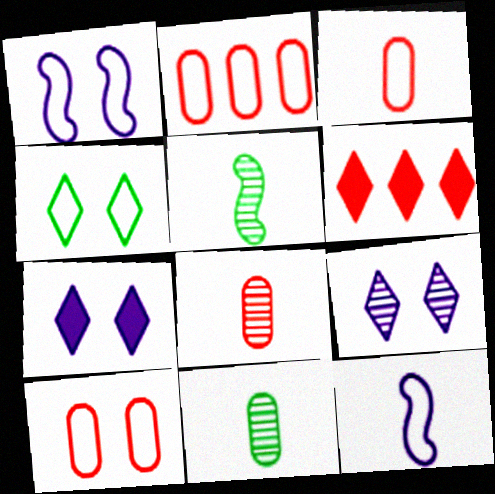[[1, 4, 10], 
[1, 6, 11], 
[2, 3, 10], 
[2, 4, 12], 
[2, 5, 7]]